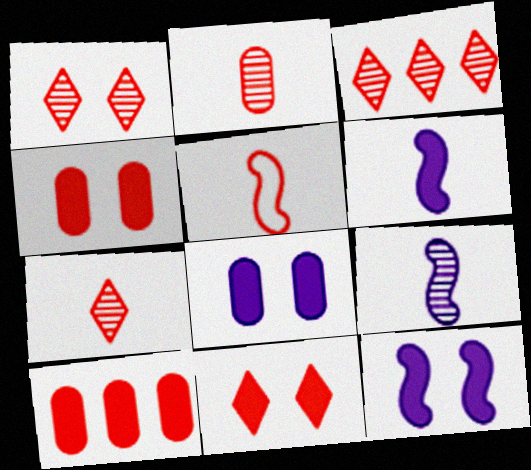[[1, 3, 7], 
[1, 5, 10], 
[3, 4, 5]]